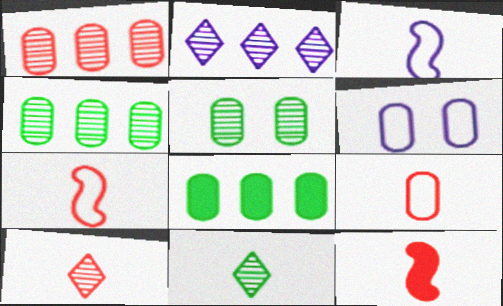[[9, 10, 12]]